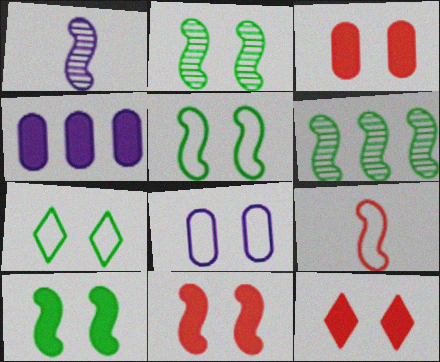[[2, 5, 10], 
[2, 8, 12], 
[3, 11, 12]]